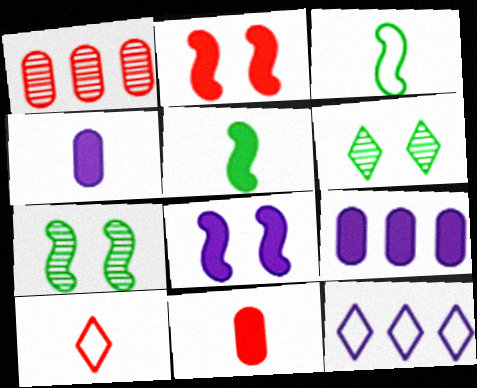[[1, 2, 10], 
[7, 9, 10], 
[7, 11, 12]]